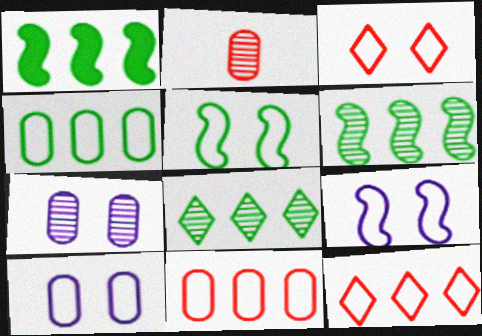[[1, 4, 8], 
[3, 5, 10]]